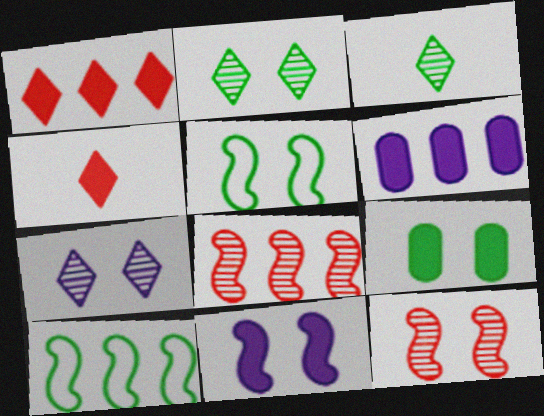[[2, 5, 9], 
[3, 9, 10], 
[5, 11, 12]]